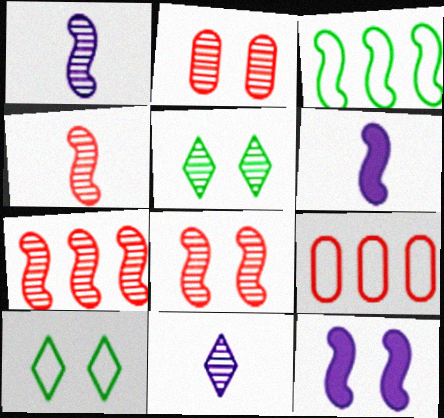[[2, 10, 12], 
[3, 4, 12], 
[3, 6, 8], 
[4, 7, 8], 
[5, 6, 9]]